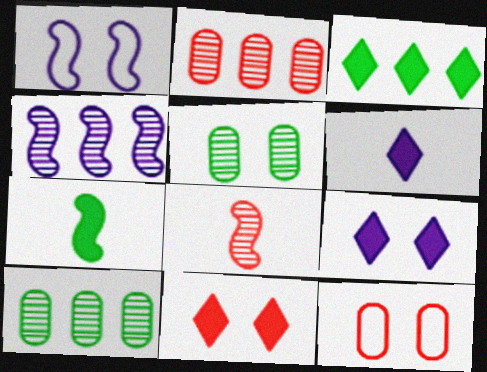[[1, 5, 11], 
[3, 6, 11]]